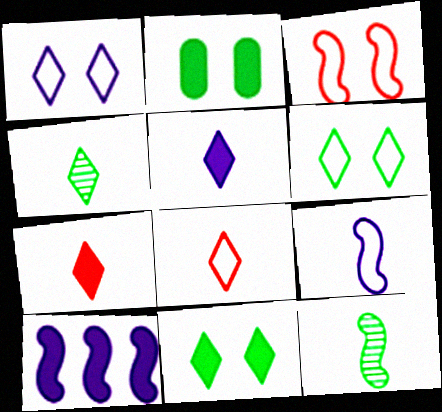[[2, 7, 10], 
[3, 10, 12], 
[4, 5, 8]]